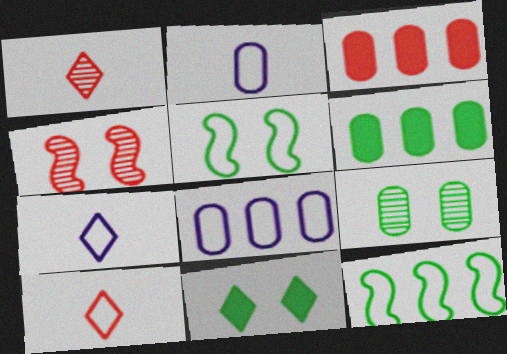[[2, 3, 9], 
[3, 4, 10], 
[4, 6, 7], 
[5, 8, 10], 
[5, 9, 11]]